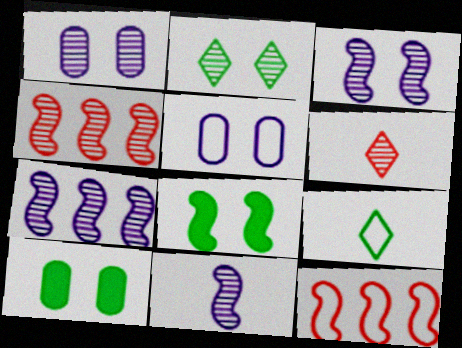[[3, 7, 11], 
[5, 9, 12], 
[8, 11, 12]]